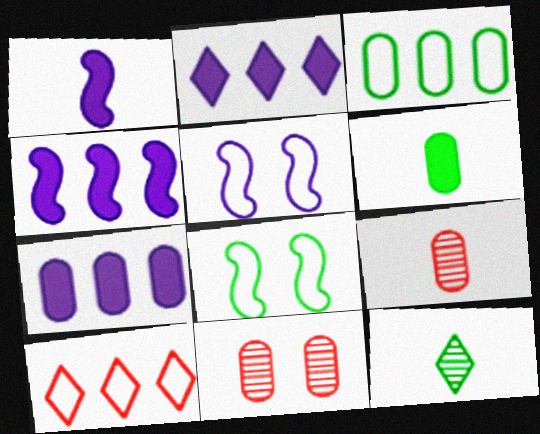[[2, 4, 7], 
[2, 8, 9]]